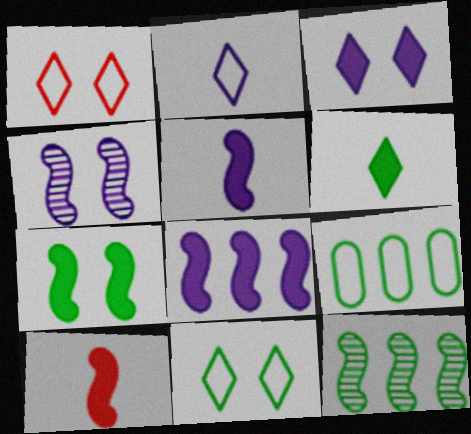[[7, 8, 10]]